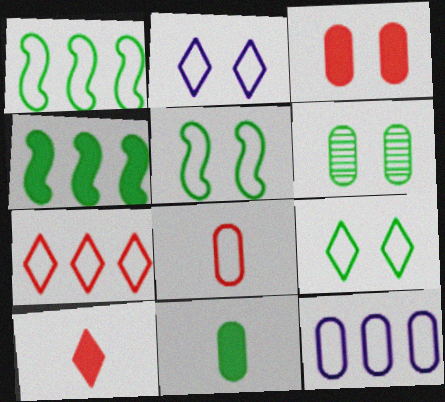[[1, 2, 8], 
[1, 7, 12]]